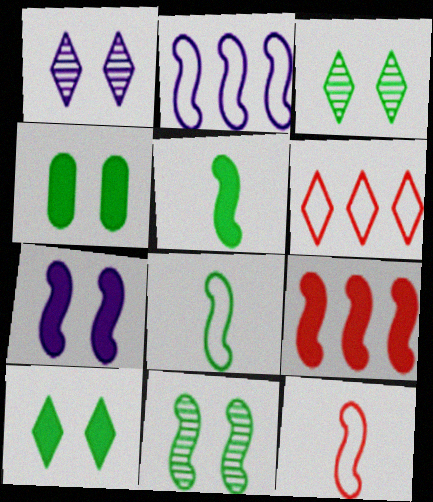[[5, 7, 9]]